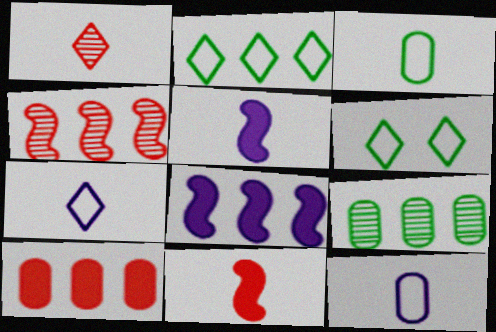[[1, 3, 5]]